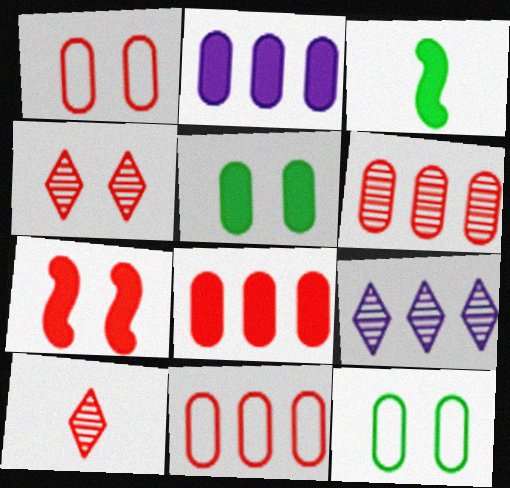[[1, 3, 9], 
[1, 4, 7], 
[6, 8, 11], 
[7, 10, 11]]